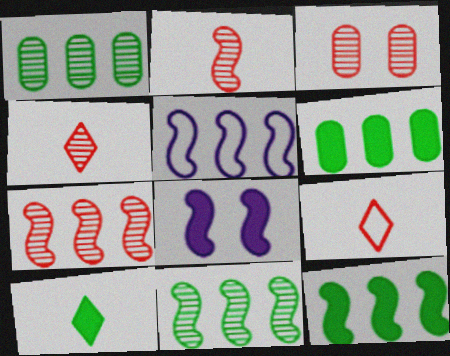[[1, 8, 9], 
[3, 4, 7], 
[3, 5, 10], 
[5, 7, 12]]